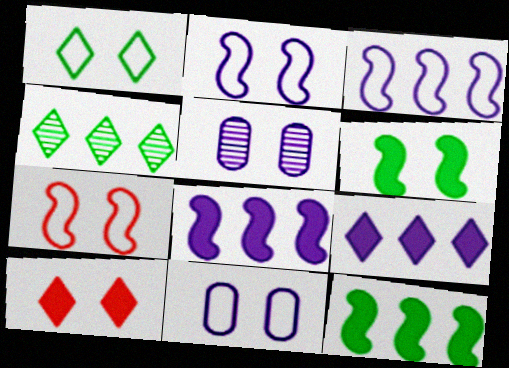[[1, 7, 11]]